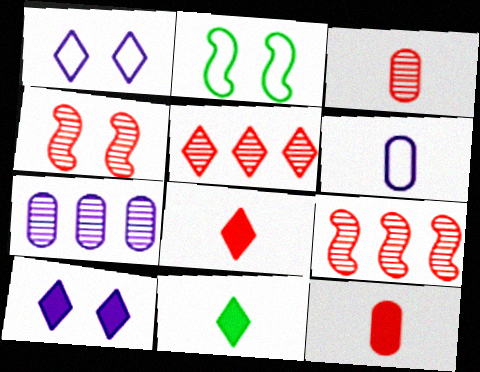[[1, 5, 11], 
[2, 7, 8], 
[3, 4, 5]]